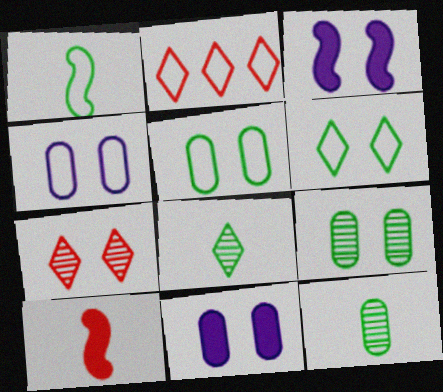[[1, 2, 4], 
[2, 3, 12], 
[3, 5, 7]]